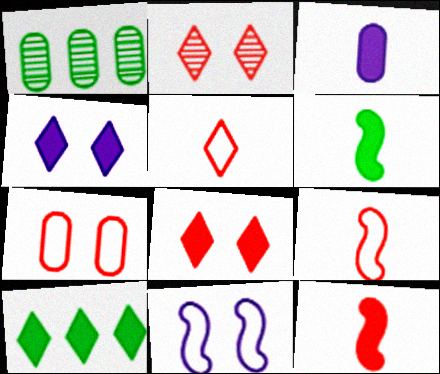[[1, 3, 7], 
[1, 4, 9]]